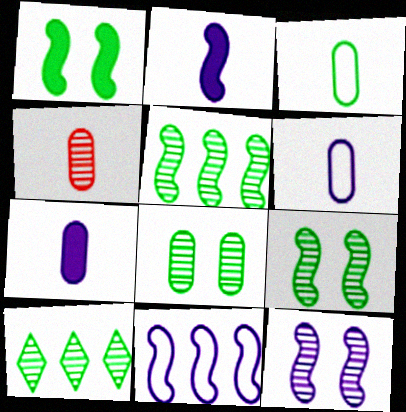[[1, 3, 10], 
[2, 11, 12], 
[3, 4, 7], 
[4, 10, 12]]